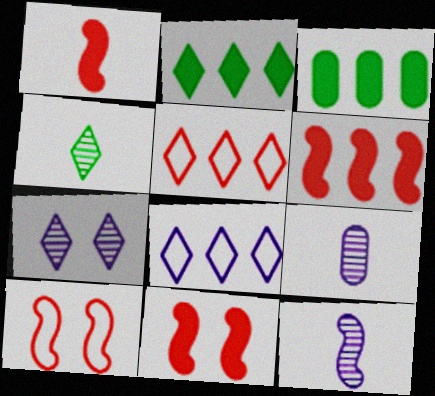[[1, 6, 11], 
[2, 9, 10]]